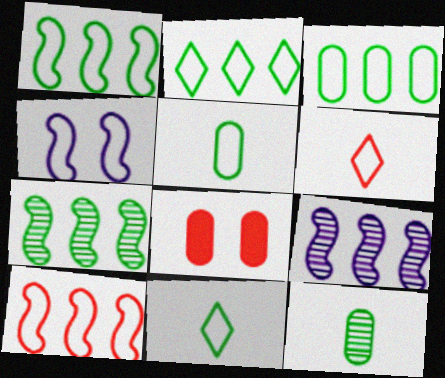[[1, 2, 3], 
[3, 4, 6], 
[8, 9, 11]]